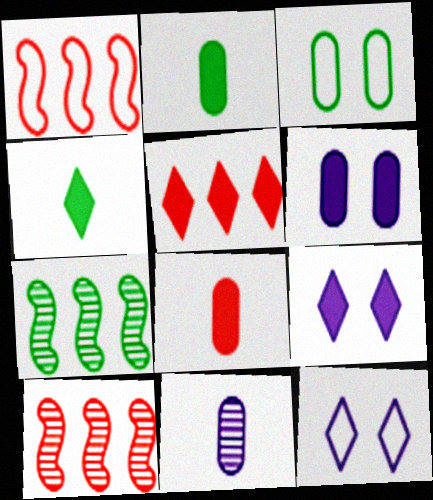[[2, 10, 12], 
[3, 4, 7], 
[4, 5, 9], 
[7, 8, 12]]